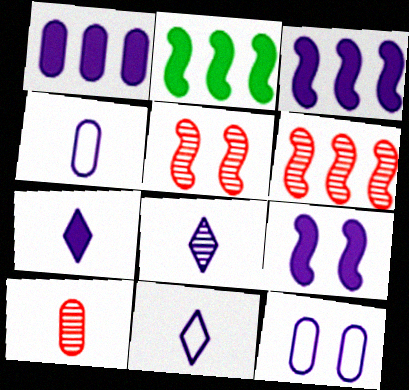[[1, 7, 9], 
[3, 8, 12], 
[7, 8, 11]]